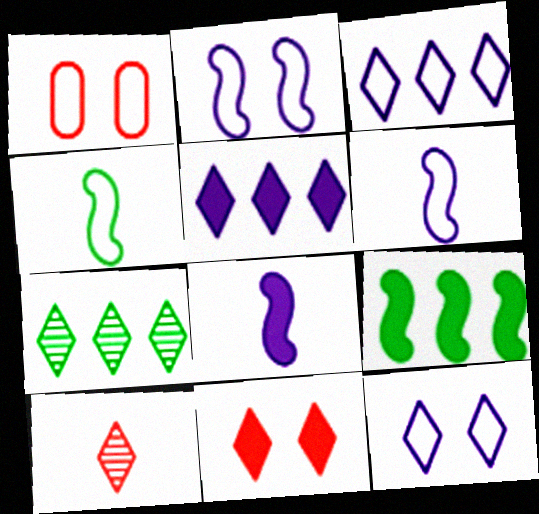[[1, 3, 4], 
[1, 7, 8]]